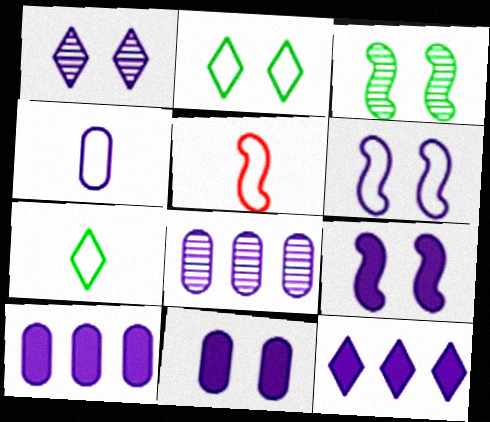[[1, 6, 11], 
[4, 5, 7], 
[4, 8, 11]]